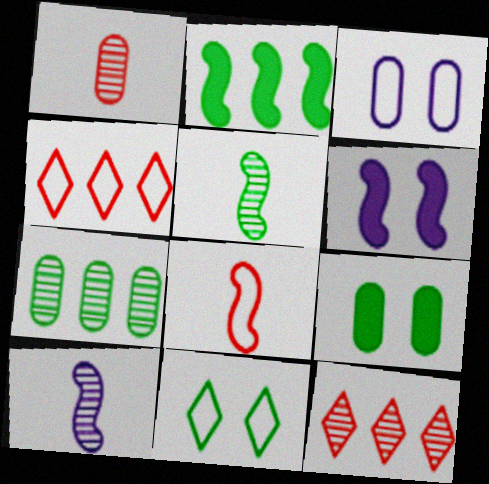[[4, 9, 10]]